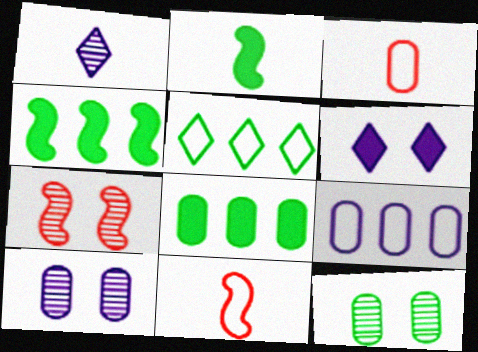[[1, 2, 3], 
[2, 5, 12], 
[3, 8, 10]]